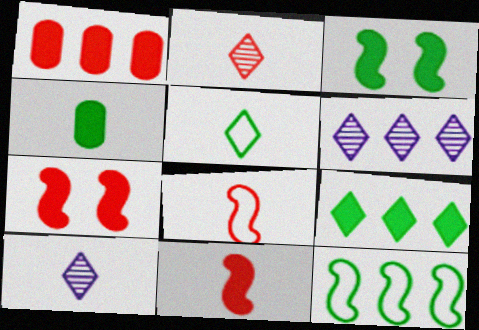[[1, 6, 12], 
[3, 4, 9], 
[4, 8, 10]]